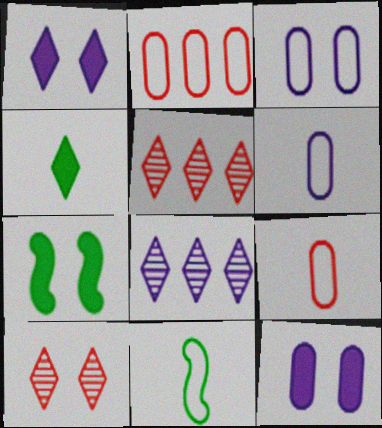[[3, 7, 10], 
[5, 6, 7], 
[5, 11, 12], 
[7, 8, 9]]